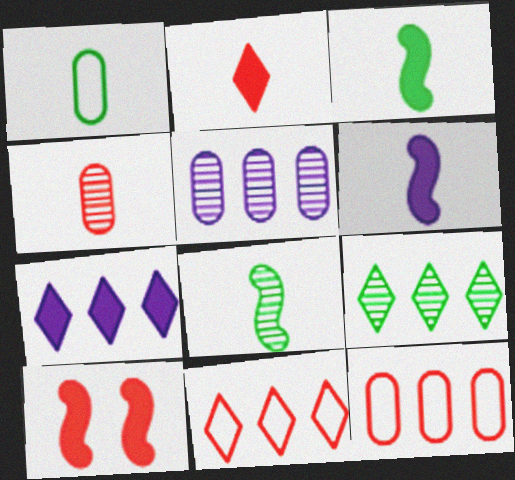[[4, 10, 11], 
[7, 9, 11]]